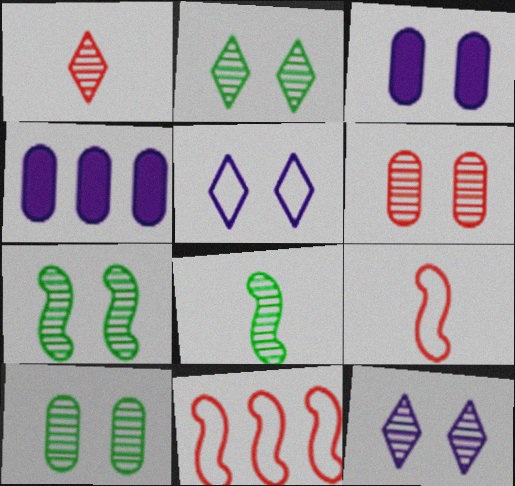[[2, 4, 9], 
[2, 7, 10], 
[6, 7, 12]]